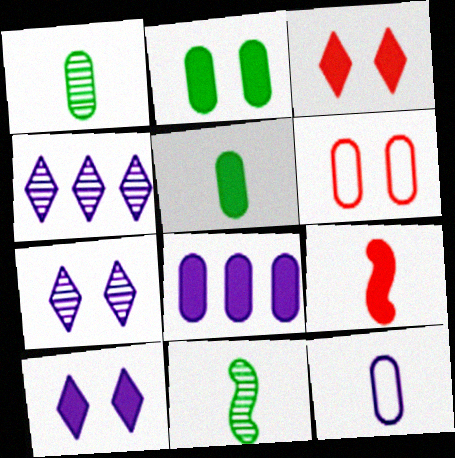[[1, 6, 8]]